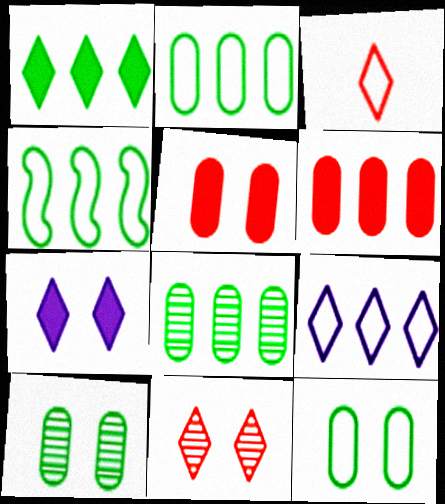[[1, 4, 8]]